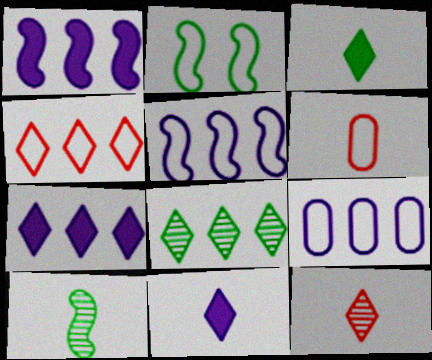[[4, 7, 8], 
[6, 10, 11]]